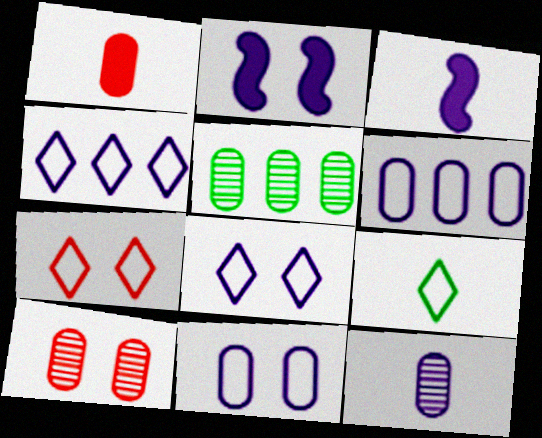[[1, 5, 11], 
[2, 4, 12], 
[3, 5, 7], 
[4, 7, 9], 
[5, 10, 12]]